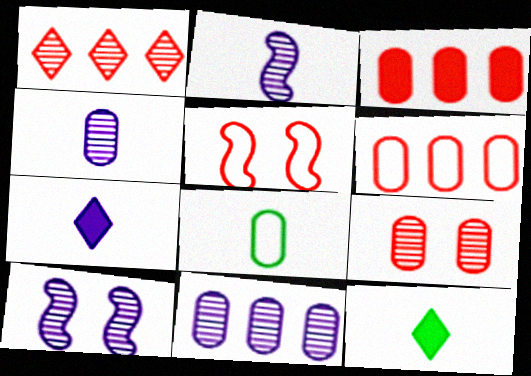[[5, 11, 12], 
[6, 10, 12]]